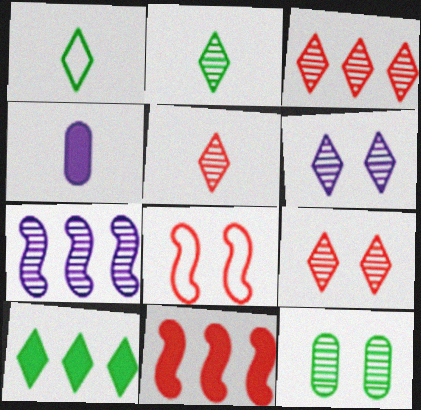[[2, 3, 6], 
[3, 5, 9], 
[5, 7, 12]]